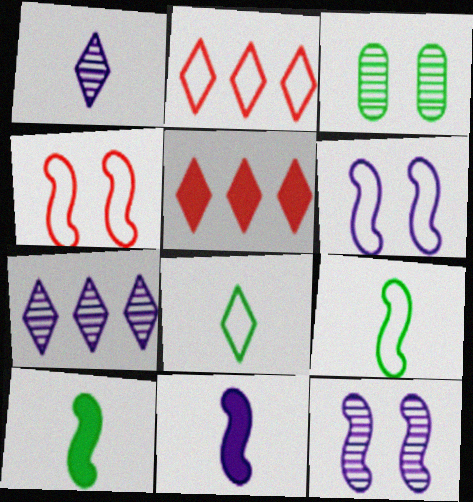[[2, 3, 11]]